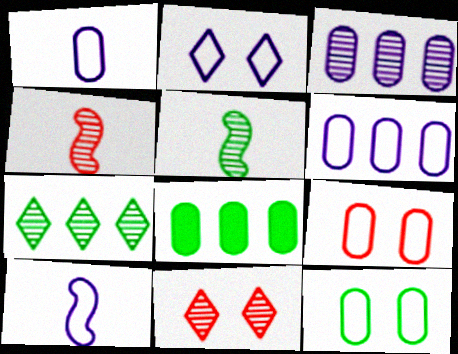[[2, 4, 8], 
[2, 6, 10], 
[3, 5, 11], 
[8, 10, 11]]